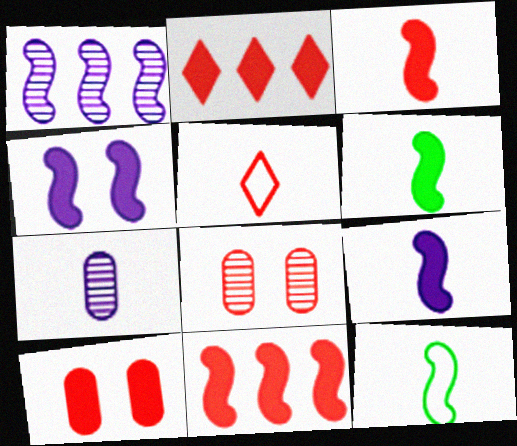[[2, 3, 10], 
[3, 6, 9], 
[4, 6, 11], 
[5, 6, 7], 
[5, 8, 11]]